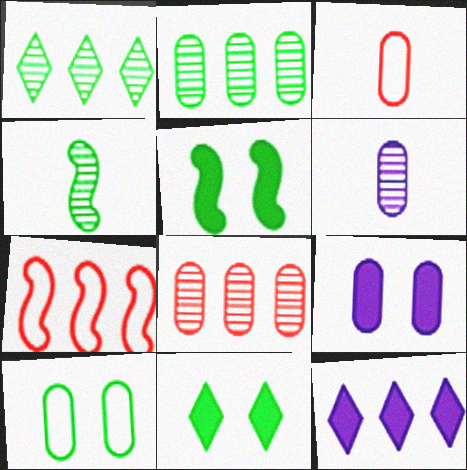[[2, 3, 9], 
[2, 7, 12], 
[6, 7, 11]]